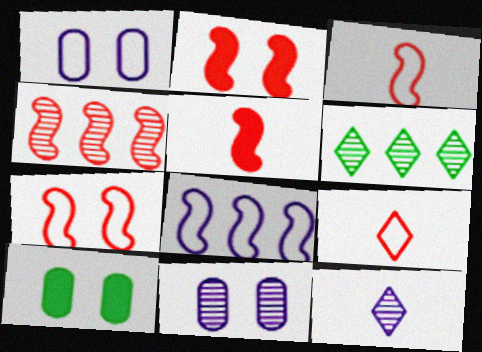[[1, 5, 6], 
[2, 3, 4], 
[4, 5, 7]]